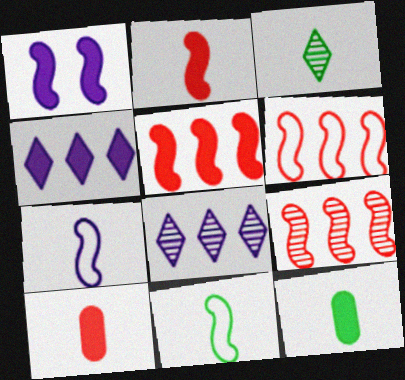[[1, 9, 11], 
[3, 7, 10], 
[3, 11, 12], 
[5, 6, 9]]